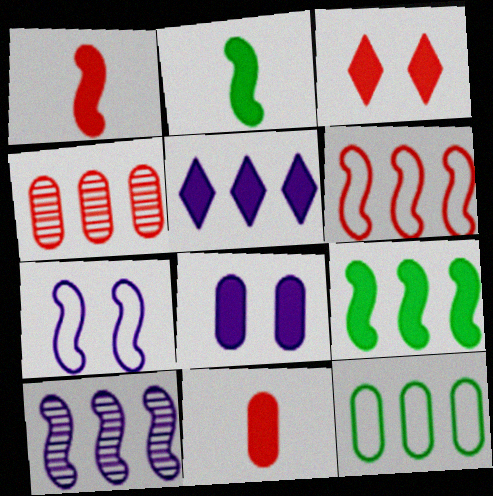[[6, 9, 10]]